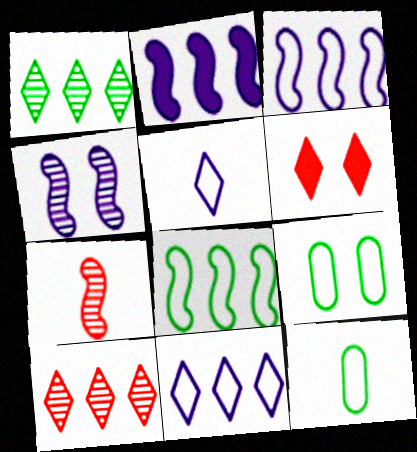[[1, 5, 6], 
[4, 6, 9]]